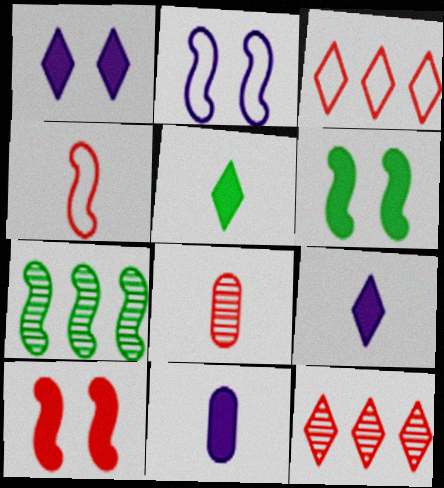[[3, 8, 10]]